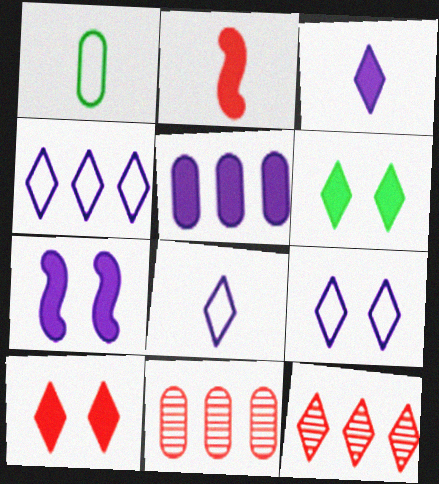[[1, 7, 12], 
[2, 5, 6], 
[3, 5, 7], 
[4, 8, 9], 
[6, 8, 12]]